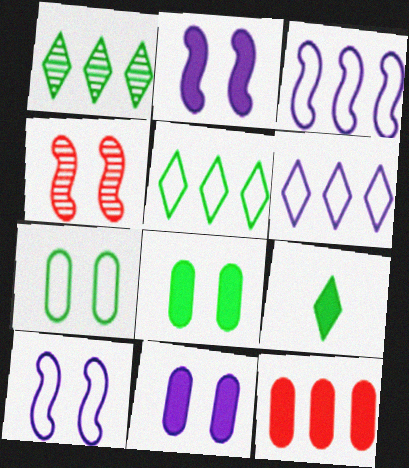[[1, 3, 12], 
[2, 9, 12]]